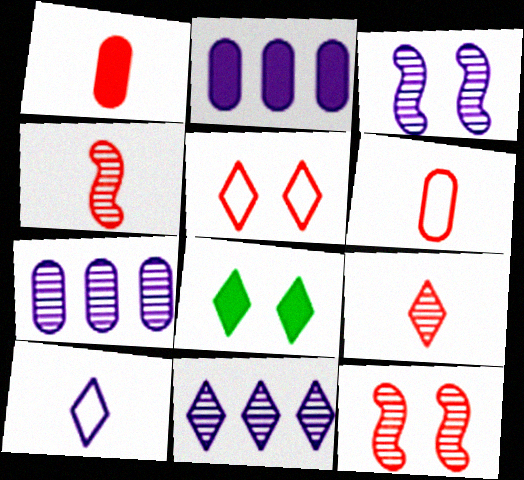[[2, 3, 10]]